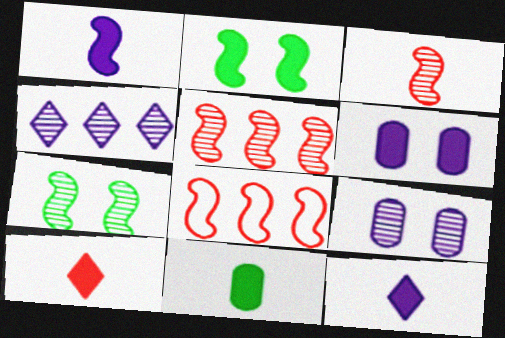[[1, 7, 8], 
[1, 10, 11]]